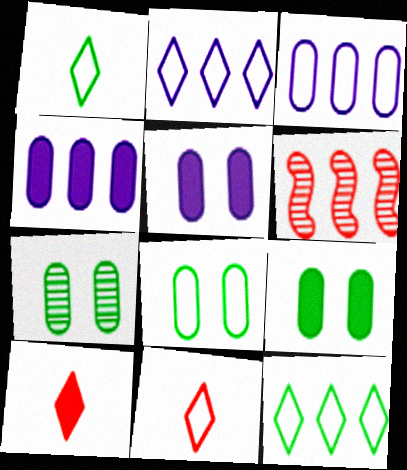[[1, 5, 6], 
[4, 6, 12], 
[7, 8, 9]]